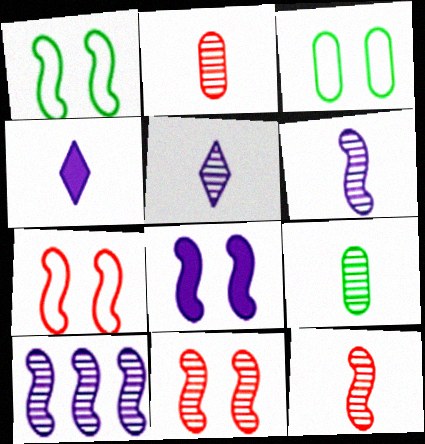[[1, 8, 11], 
[5, 9, 12]]